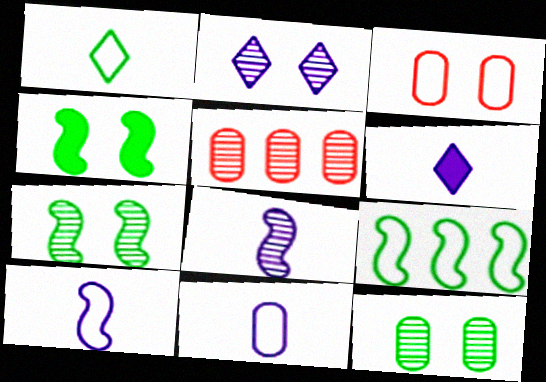[[2, 3, 4], 
[6, 8, 11]]